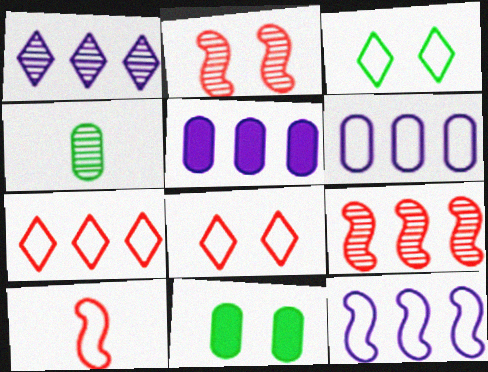[[1, 2, 4], 
[1, 5, 12], 
[1, 10, 11], 
[3, 6, 10]]